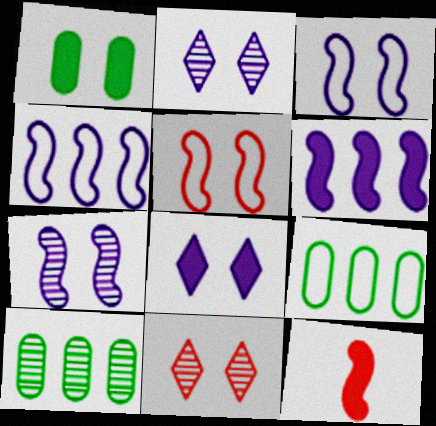[[1, 2, 5], 
[1, 3, 11], 
[2, 9, 12]]